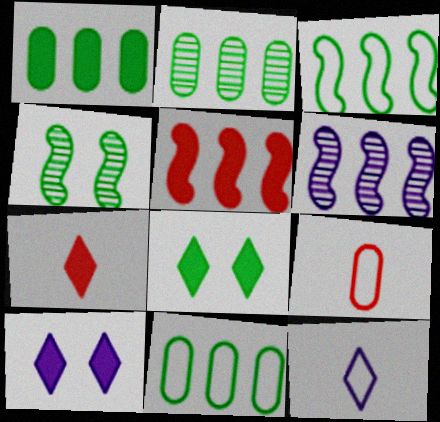[[1, 2, 11], 
[3, 5, 6], 
[6, 8, 9]]